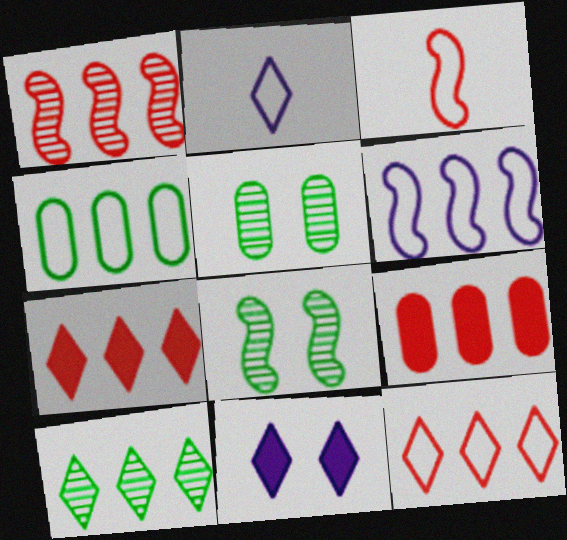[[1, 9, 12], 
[2, 8, 9], 
[4, 6, 12], 
[6, 9, 10]]